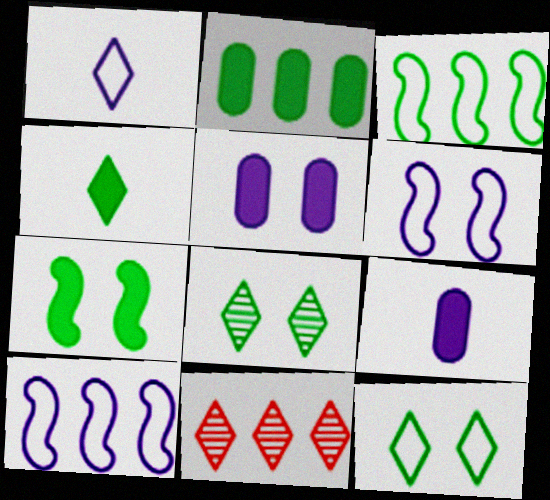[[2, 4, 7], 
[2, 10, 11]]